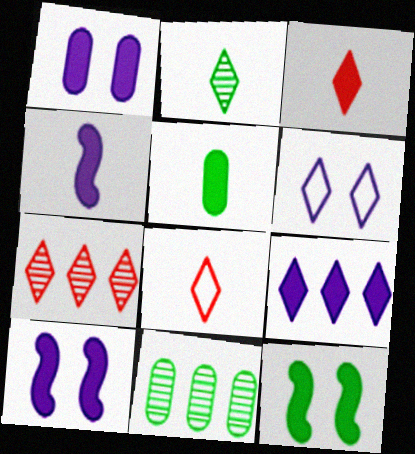[[1, 4, 9], 
[3, 4, 5], 
[8, 10, 11]]